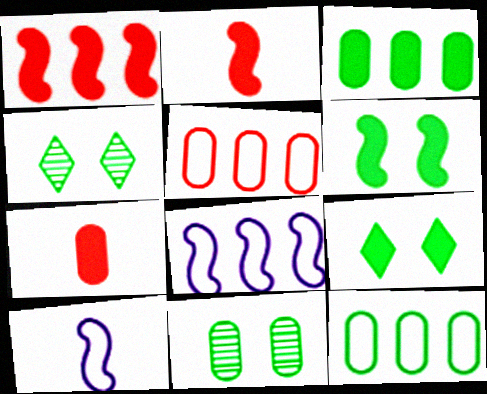[[4, 7, 8]]